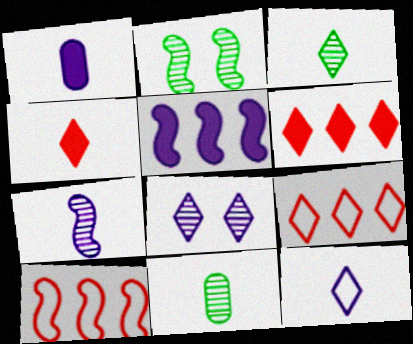[[1, 2, 9], 
[1, 7, 12], 
[3, 4, 12]]